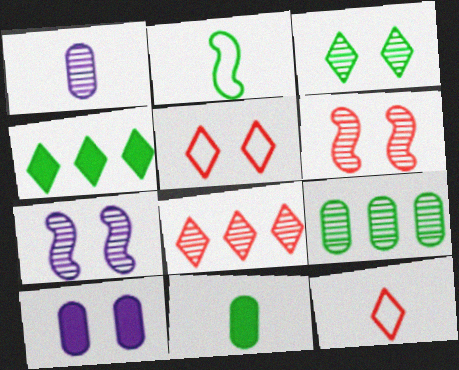[[2, 8, 10]]